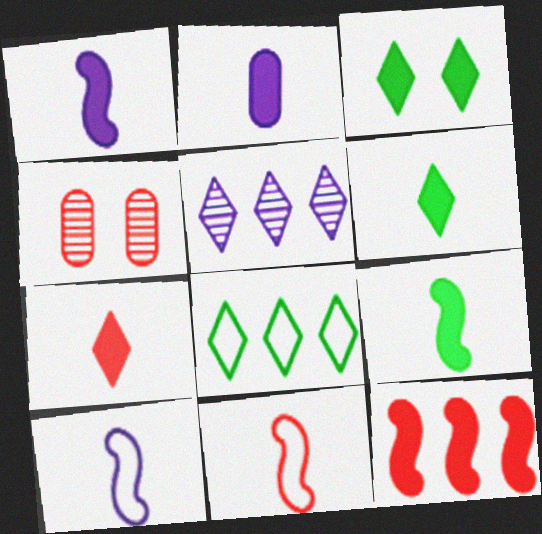[[1, 4, 8], 
[2, 3, 12], 
[2, 7, 9]]